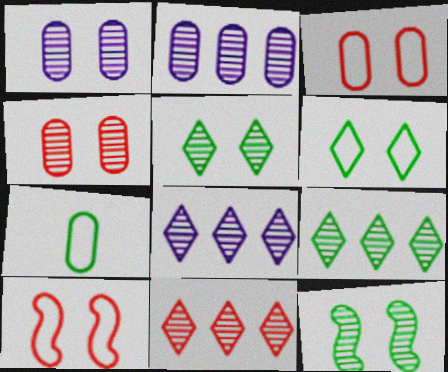[[8, 9, 11]]